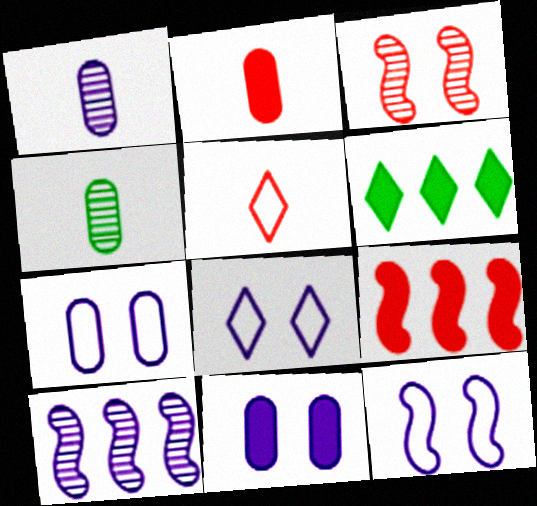[[4, 8, 9], 
[7, 8, 12]]